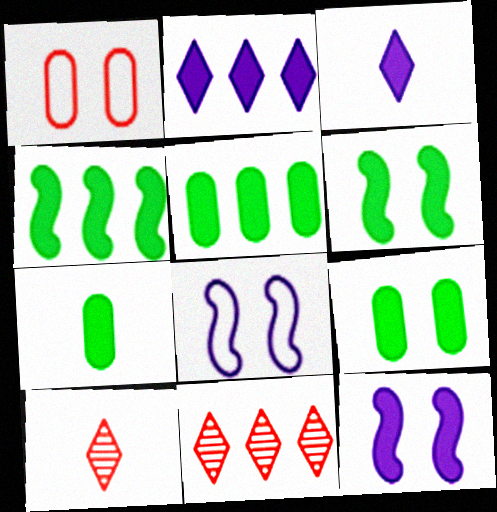[[5, 7, 9], 
[5, 8, 10], 
[7, 8, 11]]